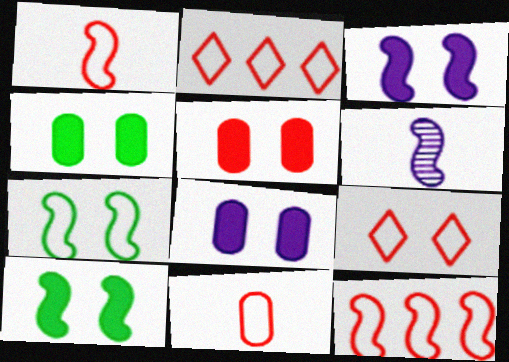[[2, 4, 6], 
[4, 5, 8], 
[6, 10, 12], 
[9, 11, 12]]